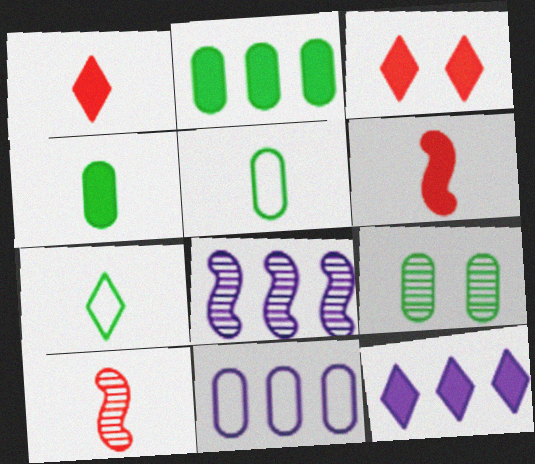[[2, 5, 9], 
[3, 5, 8], 
[8, 11, 12]]